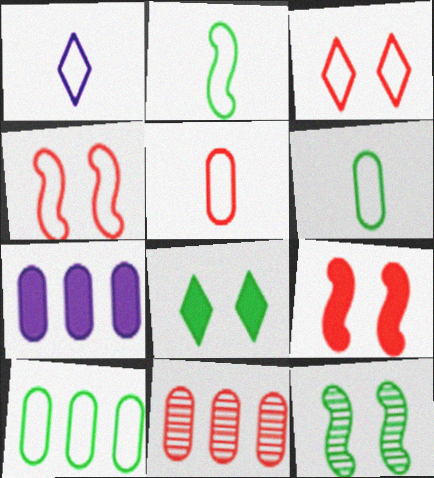[[1, 2, 5], 
[1, 4, 10], 
[7, 10, 11]]